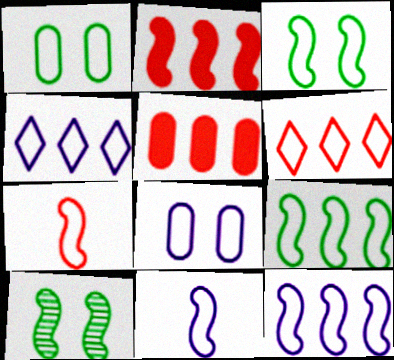[[1, 4, 7], 
[1, 6, 11], 
[2, 10, 11], 
[3, 7, 12], 
[4, 8, 11]]